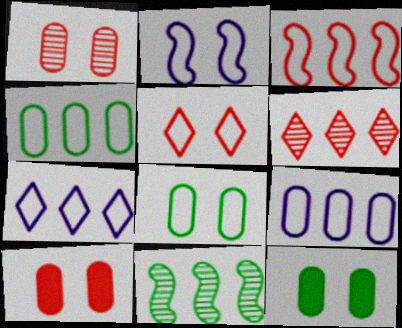[[2, 5, 8], 
[3, 4, 7]]